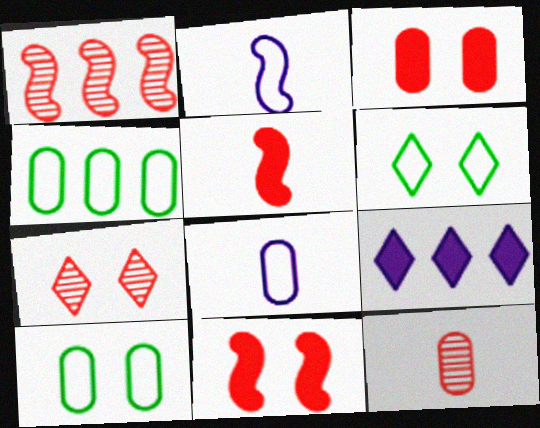[[1, 4, 9], 
[1, 7, 12]]